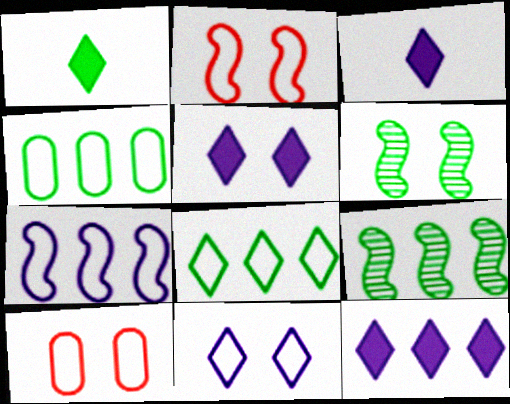[[1, 4, 6], 
[3, 5, 12], 
[3, 9, 10], 
[5, 6, 10]]